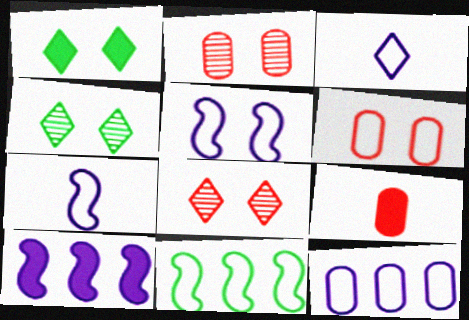[[1, 2, 5], 
[1, 9, 10], 
[3, 5, 12], 
[3, 6, 11]]